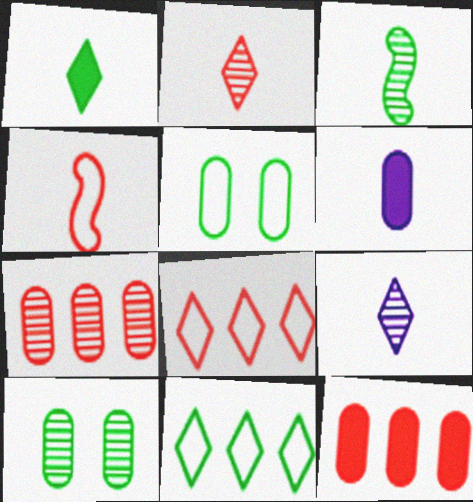[[5, 6, 7]]